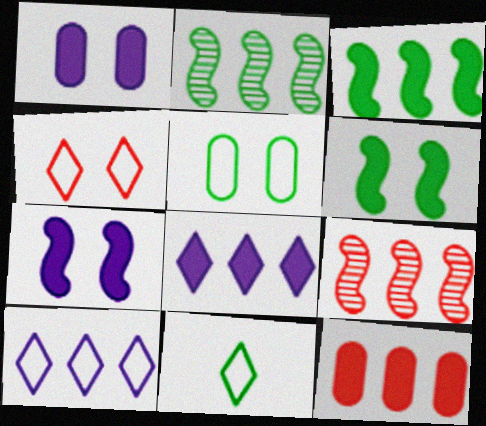[[1, 9, 11], 
[2, 10, 12], 
[3, 8, 12], 
[4, 10, 11]]